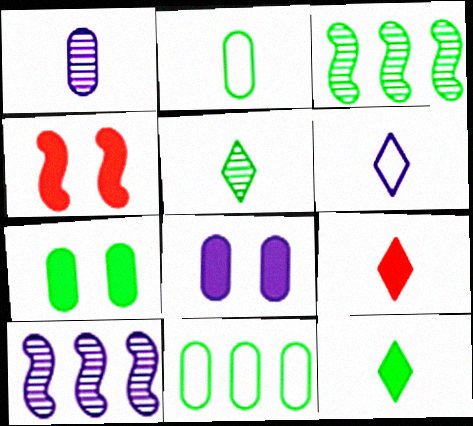[[5, 6, 9], 
[6, 8, 10]]